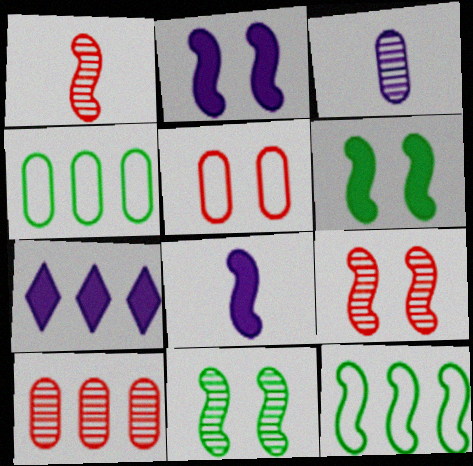[[1, 2, 12], 
[7, 10, 12], 
[8, 9, 12]]